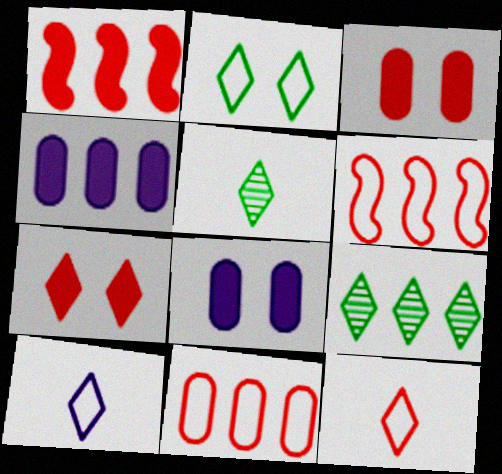[[4, 6, 9], 
[5, 6, 8], 
[7, 9, 10]]